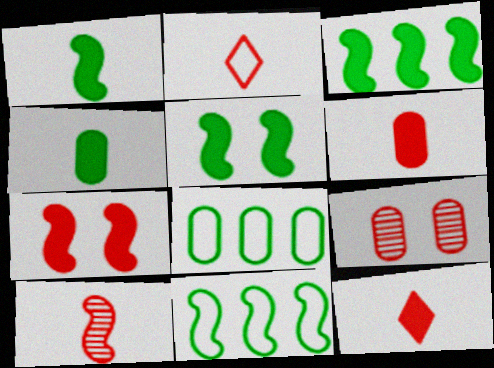[[1, 3, 5], 
[2, 6, 10]]